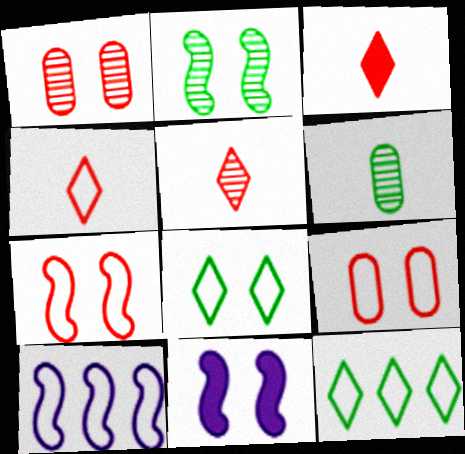[[1, 8, 11], 
[2, 7, 11], 
[3, 4, 5]]